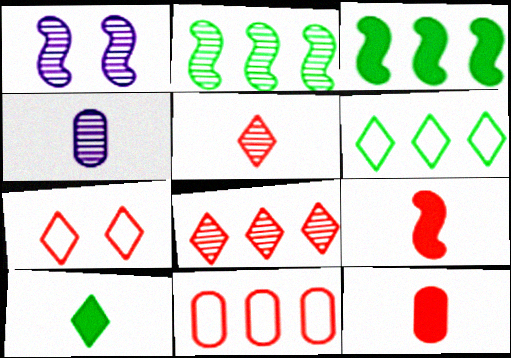[[1, 6, 12], 
[1, 10, 11], 
[3, 4, 7]]